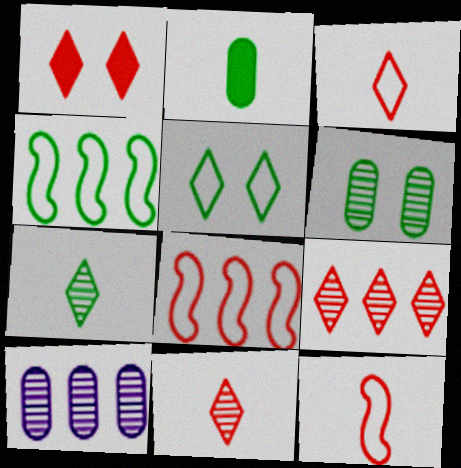[[1, 3, 9]]